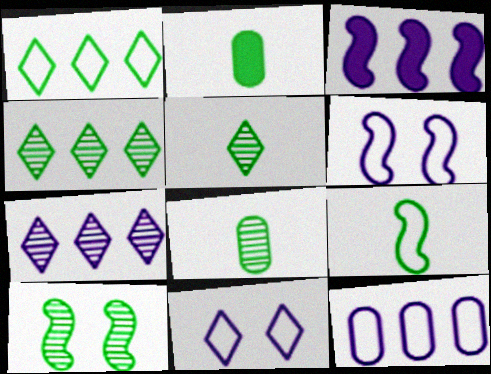[[1, 2, 10], 
[2, 5, 9], 
[3, 7, 12], 
[4, 8, 10]]